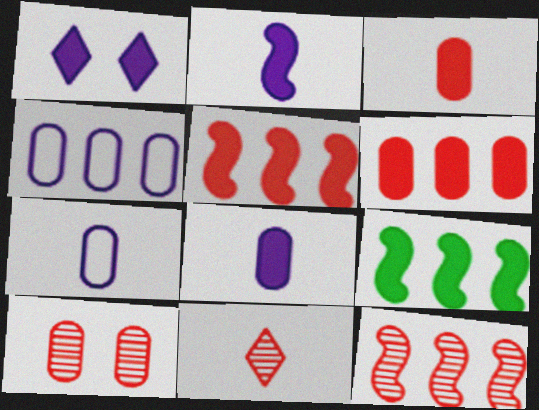[[1, 3, 9], 
[10, 11, 12]]